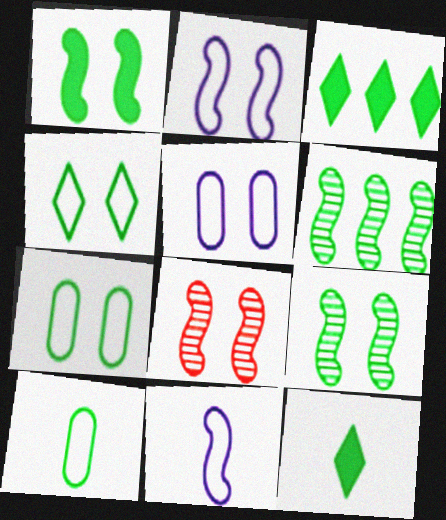[[1, 2, 8], 
[3, 9, 10], 
[6, 7, 12]]